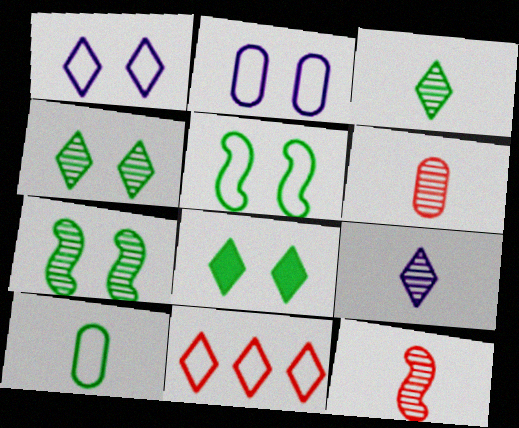[[8, 9, 11]]